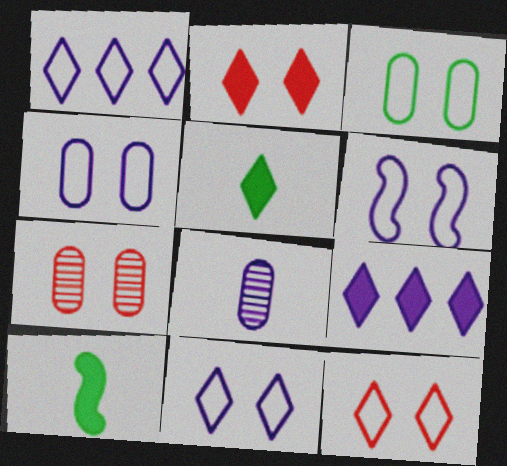[[1, 7, 10], 
[2, 5, 9], 
[3, 6, 12], 
[4, 6, 11], 
[6, 8, 9]]